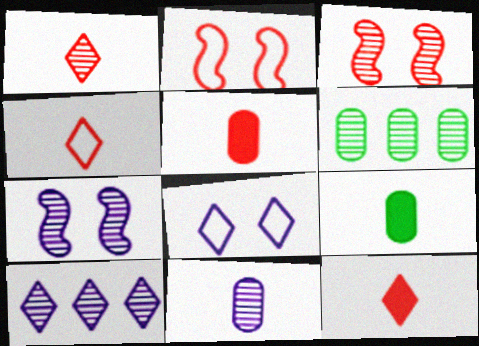[[1, 4, 12], 
[1, 6, 7], 
[2, 9, 10], 
[7, 10, 11]]